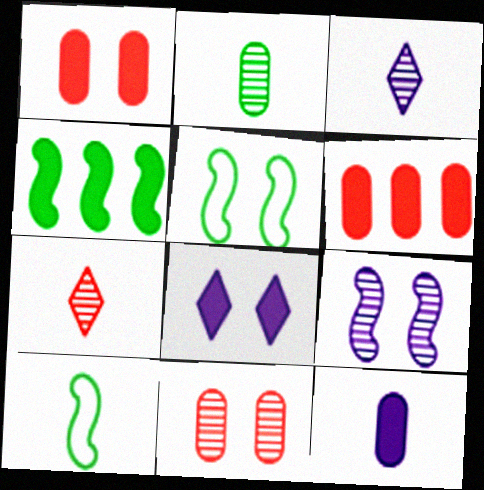[[3, 5, 6], 
[5, 8, 11], 
[7, 10, 12]]